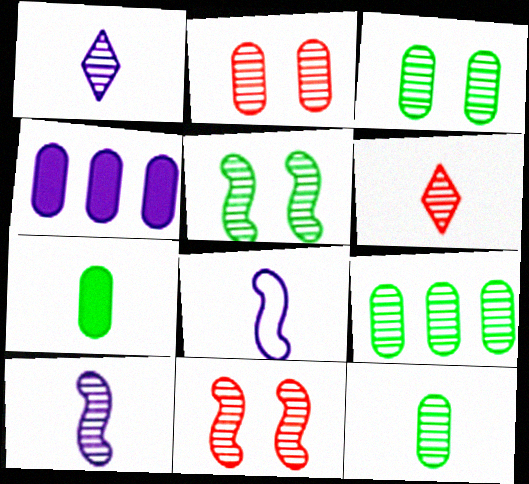[[1, 9, 11], 
[3, 9, 12], 
[6, 7, 8], 
[6, 10, 12]]